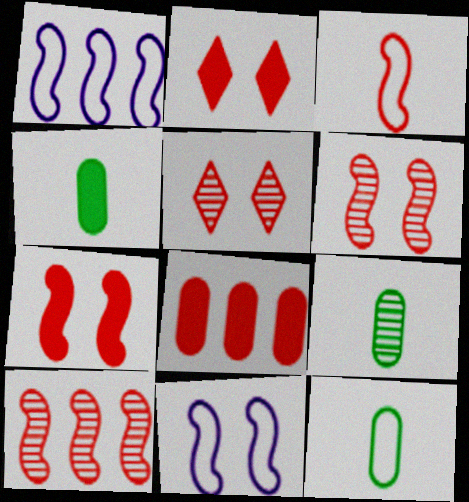[[1, 2, 9], 
[1, 4, 5], 
[3, 5, 8], 
[3, 7, 10], 
[4, 9, 12]]